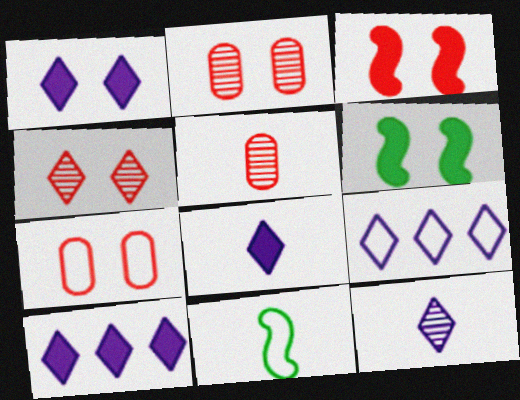[[1, 8, 10], 
[1, 9, 12], 
[2, 10, 11], 
[3, 4, 7], 
[5, 6, 9], 
[5, 8, 11], 
[7, 9, 11]]